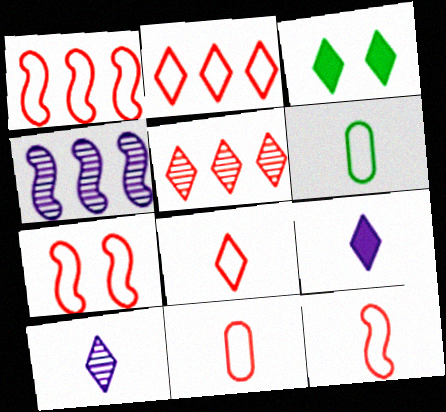[[1, 7, 12], 
[2, 3, 10], 
[2, 7, 11], 
[3, 4, 11], 
[8, 11, 12]]